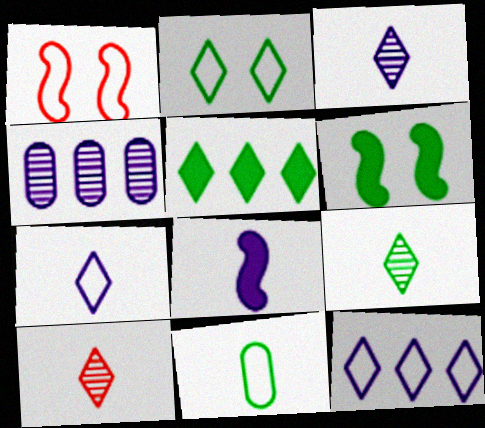[[1, 11, 12], 
[2, 5, 9], 
[3, 9, 10], 
[8, 10, 11]]